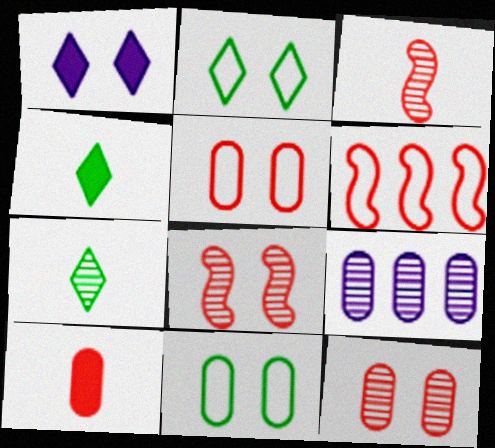[[1, 8, 11], 
[7, 8, 9], 
[9, 10, 11]]